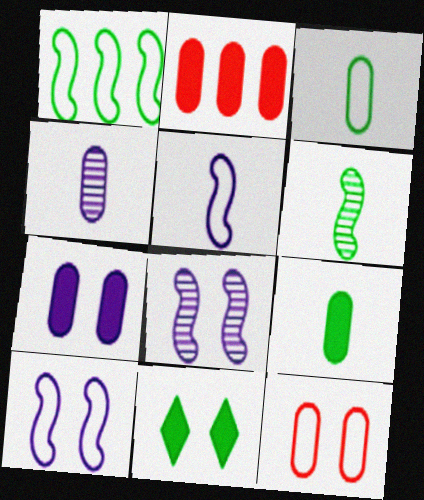[[2, 7, 9], 
[8, 11, 12]]